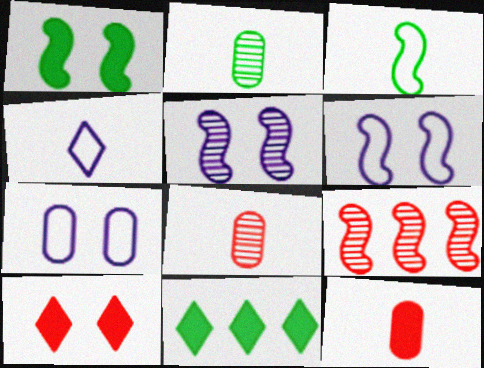[[6, 8, 11]]